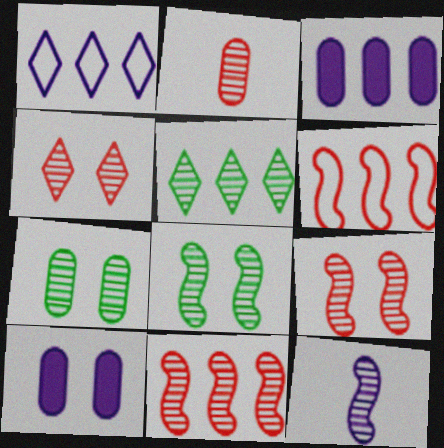[[1, 10, 12], 
[2, 4, 11], 
[3, 5, 6], 
[8, 11, 12]]